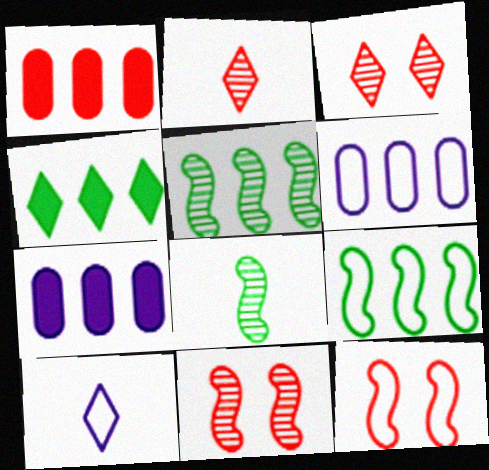[[1, 2, 12], 
[3, 4, 10]]